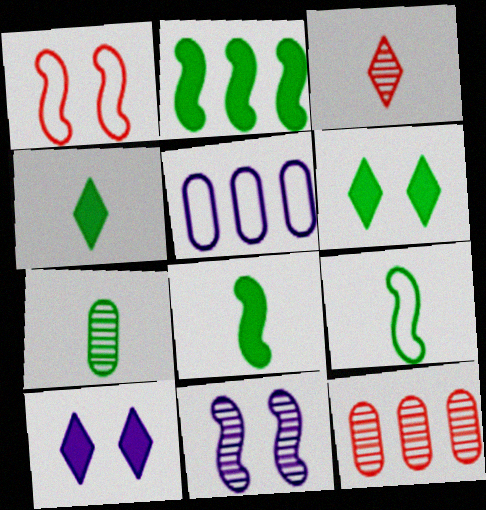[[4, 7, 9], 
[9, 10, 12]]